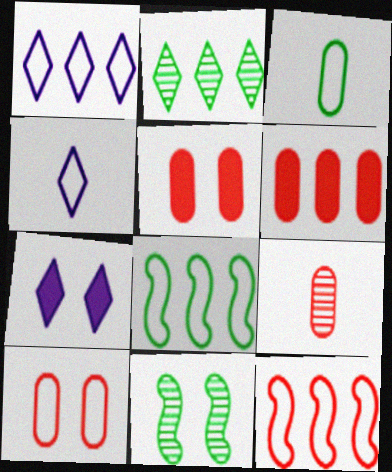[[4, 6, 11], 
[4, 8, 10], 
[6, 9, 10], 
[7, 8, 9], 
[7, 10, 11]]